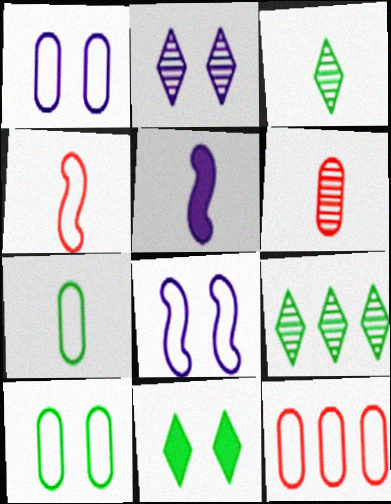[[1, 7, 12]]